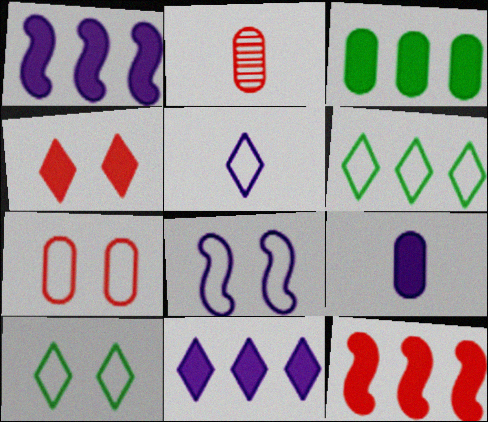[[1, 2, 10], 
[3, 11, 12], 
[7, 8, 10]]